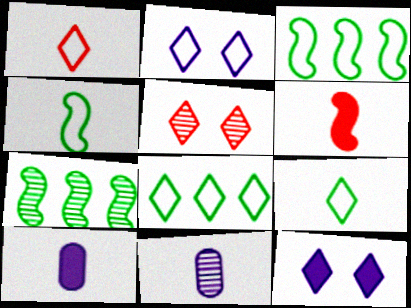[[1, 2, 8], 
[3, 5, 10], 
[5, 7, 11], 
[6, 9, 11]]